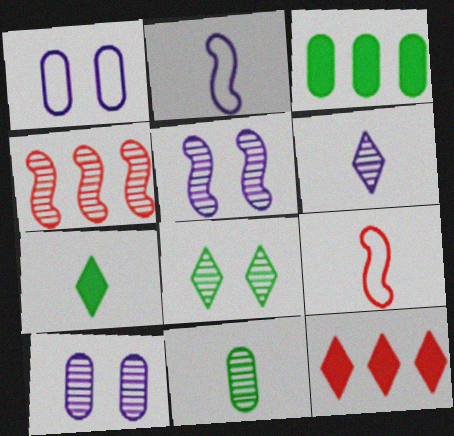[[1, 4, 7]]